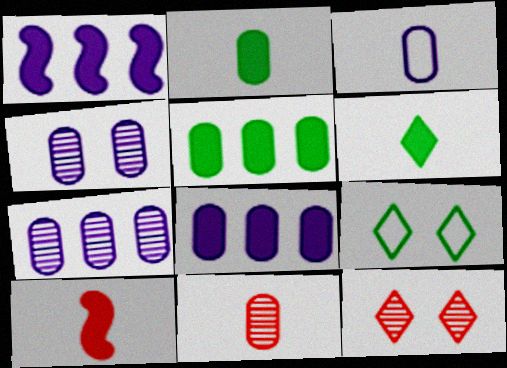[[1, 9, 11], 
[2, 3, 11], 
[3, 4, 8], 
[7, 9, 10]]